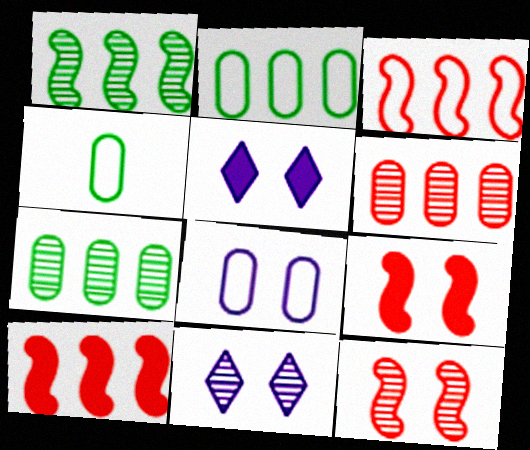[[4, 10, 11]]